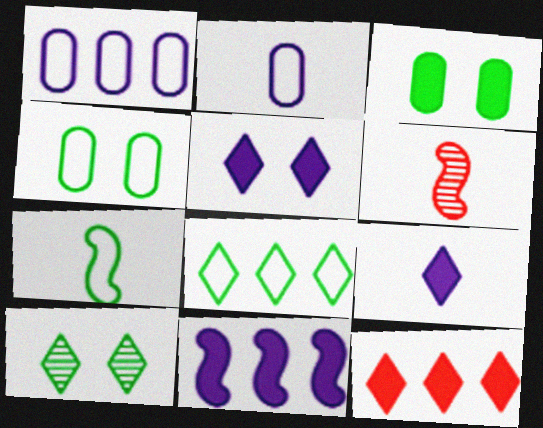[[4, 7, 8]]